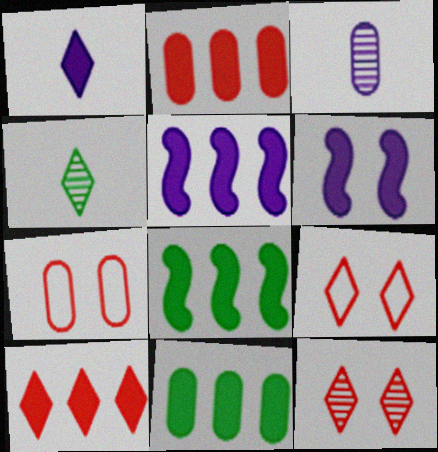[[3, 7, 11], 
[3, 8, 9], 
[4, 5, 7], 
[5, 10, 11]]